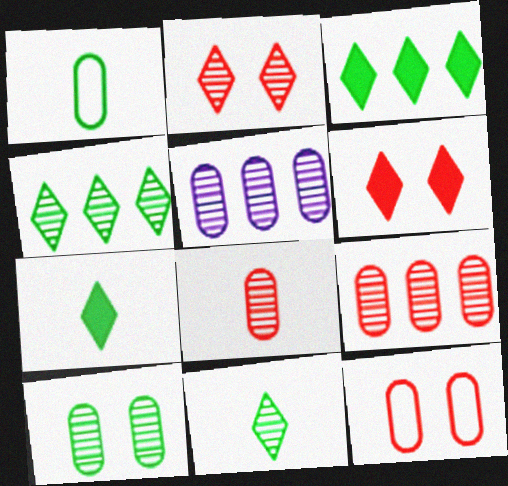[[5, 8, 10]]